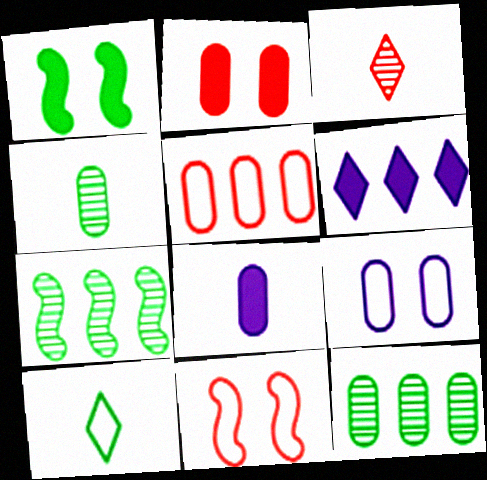[[1, 10, 12], 
[4, 6, 11], 
[5, 6, 7]]